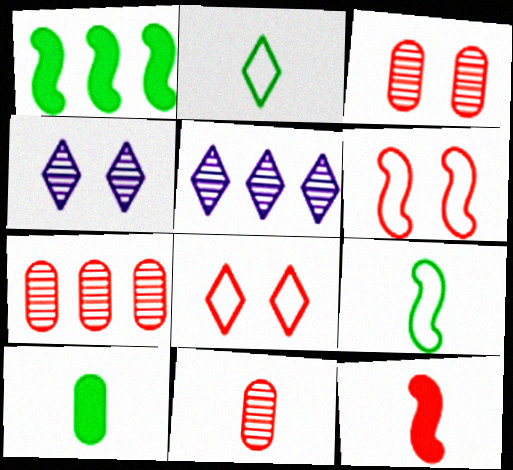[[3, 7, 11], 
[5, 6, 10], 
[7, 8, 12]]